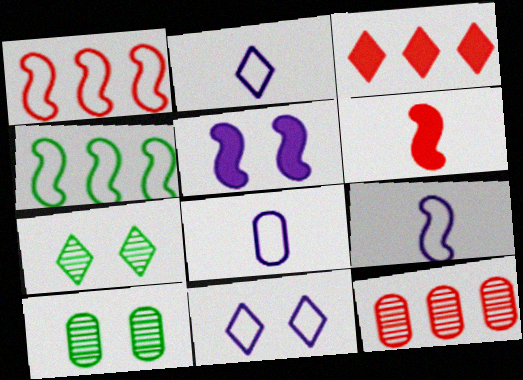[[1, 3, 12], 
[2, 3, 7], 
[2, 8, 9], 
[3, 9, 10]]